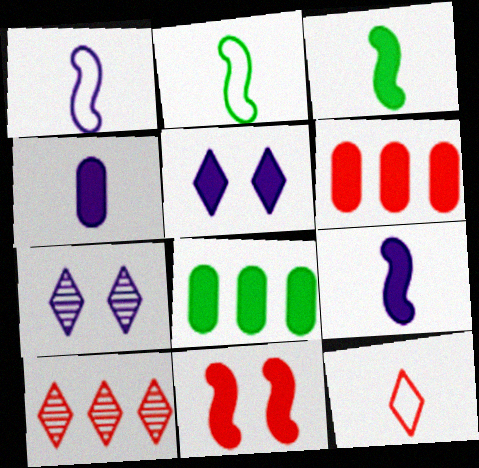[[2, 6, 7], 
[3, 5, 6]]